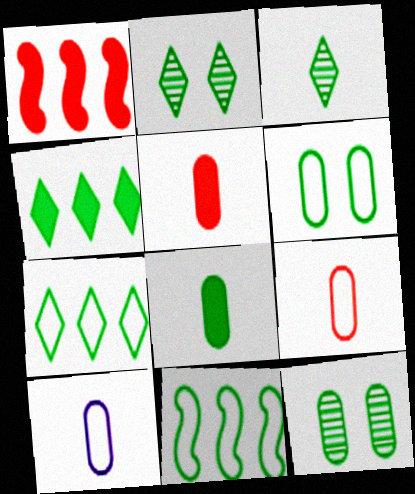[[1, 2, 10], 
[2, 8, 11]]